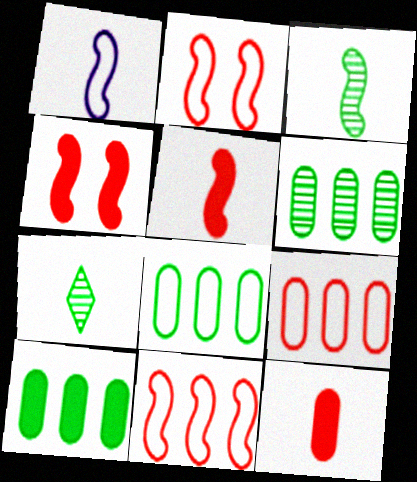[[1, 3, 5], 
[1, 7, 12], 
[6, 8, 10]]